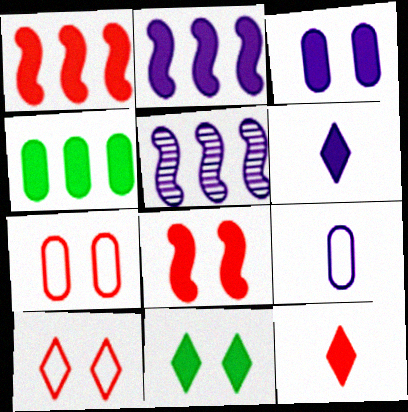[[2, 3, 6], 
[3, 8, 11], 
[4, 6, 8]]